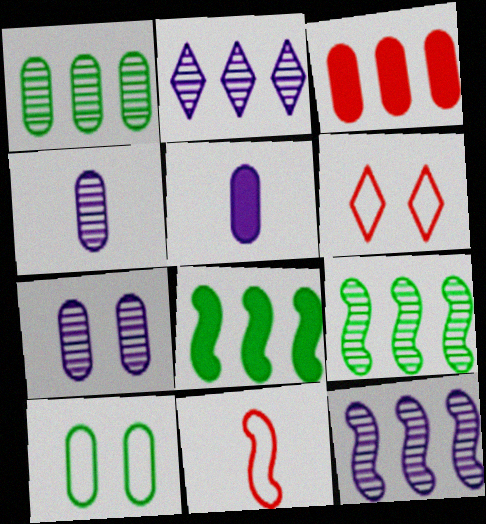[[3, 4, 10], 
[4, 6, 8], 
[5, 6, 9]]